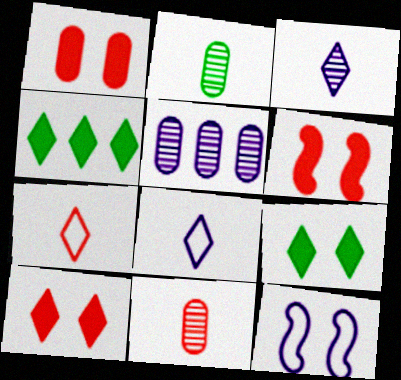[[1, 6, 10], 
[4, 11, 12]]